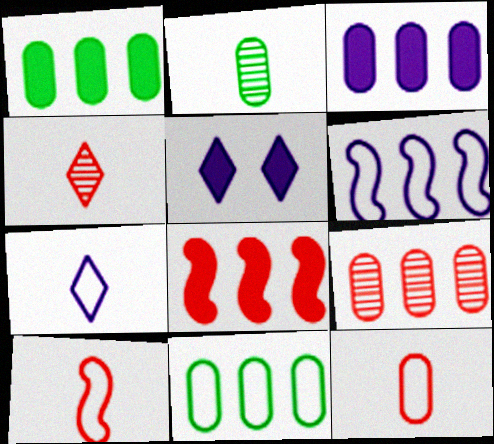[[3, 9, 11]]